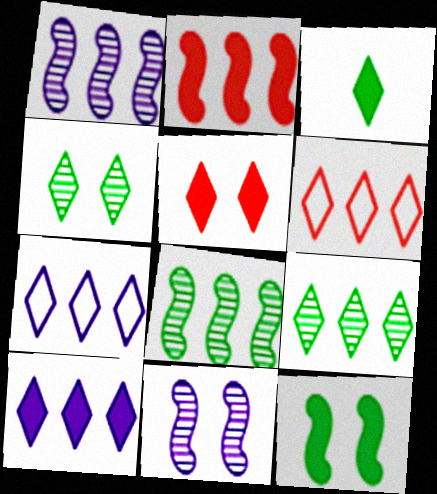[[3, 5, 10], 
[6, 9, 10]]